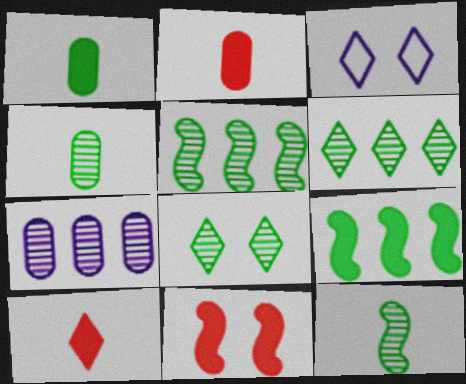[[2, 3, 5], 
[3, 6, 10], 
[4, 5, 8]]